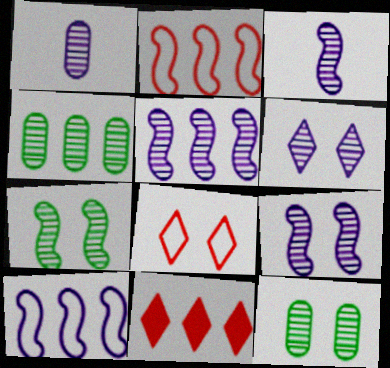[[1, 5, 6], 
[3, 5, 9], 
[4, 10, 11]]